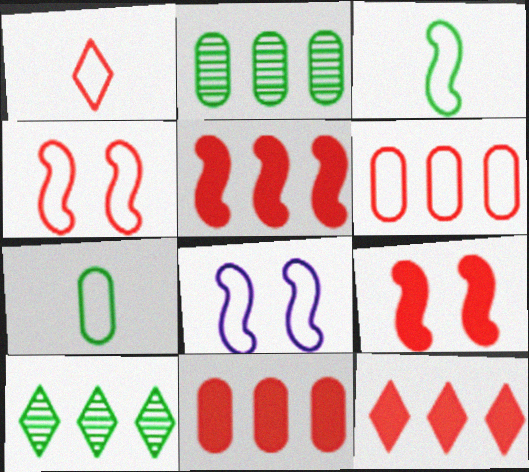[[1, 4, 6], 
[5, 11, 12]]